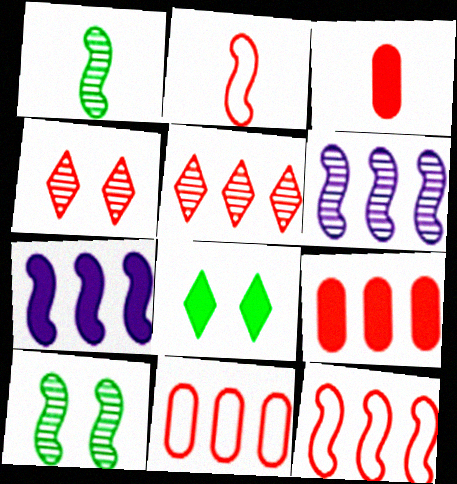[[2, 4, 9], 
[2, 7, 10], 
[3, 4, 12], 
[3, 7, 8], 
[5, 9, 12]]